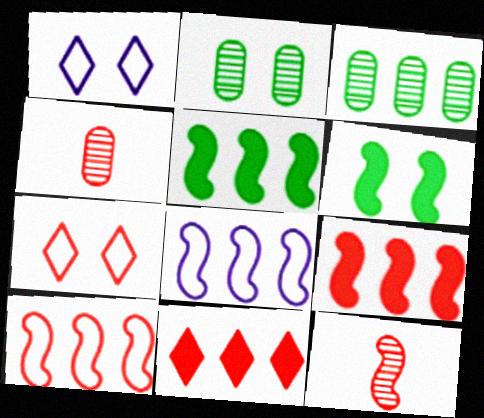[[1, 4, 5], 
[3, 8, 11], 
[4, 7, 9], 
[6, 8, 12]]